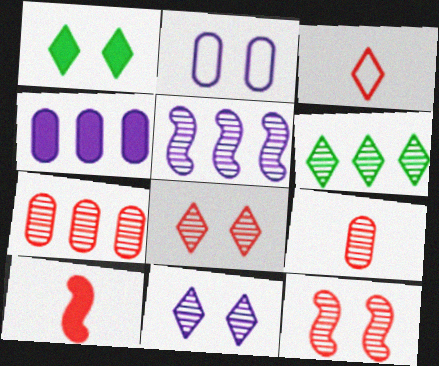[[1, 2, 12], 
[1, 4, 10], 
[2, 6, 10], 
[3, 9, 10], 
[5, 6, 7]]